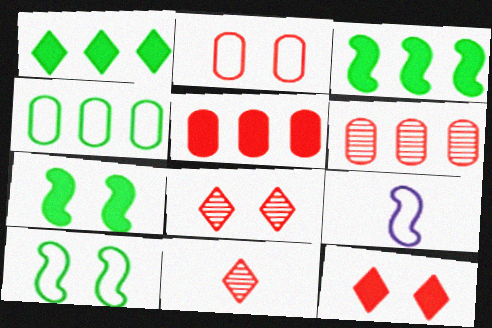[]